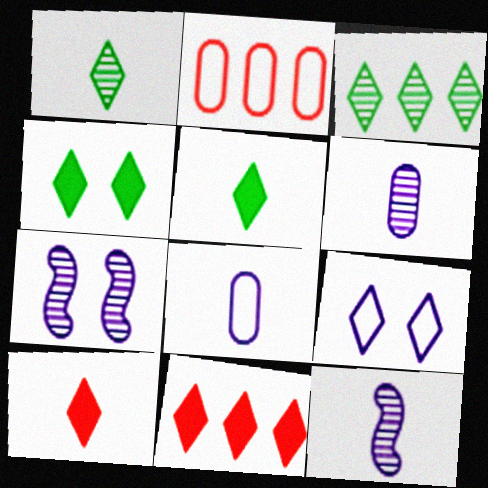[[1, 9, 11], 
[2, 4, 12], 
[2, 5, 7], 
[3, 9, 10]]